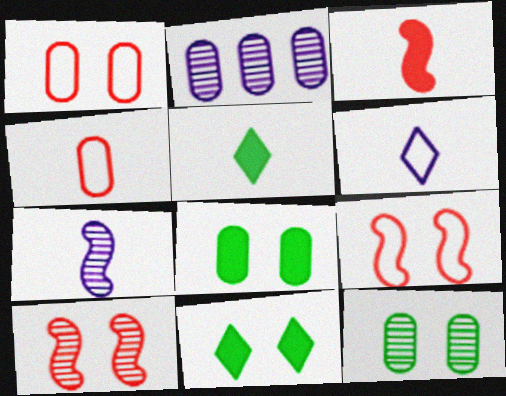[[2, 4, 8], 
[2, 5, 9], 
[4, 5, 7]]